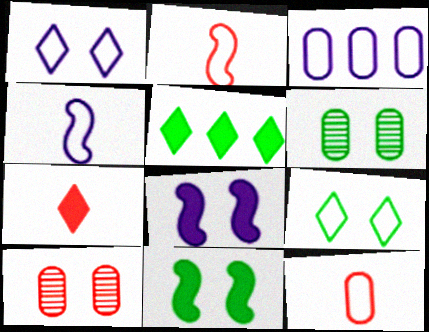[[1, 3, 4], 
[1, 10, 11], 
[2, 3, 9], 
[4, 5, 10], 
[6, 9, 11], 
[8, 9, 10]]